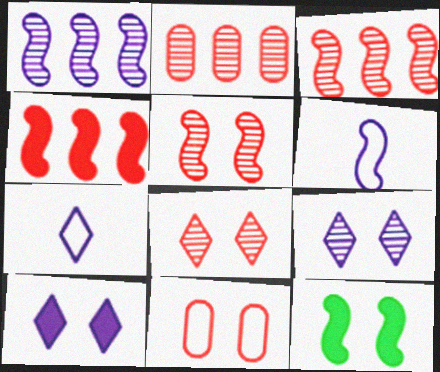[[2, 7, 12], 
[3, 6, 12], 
[9, 11, 12]]